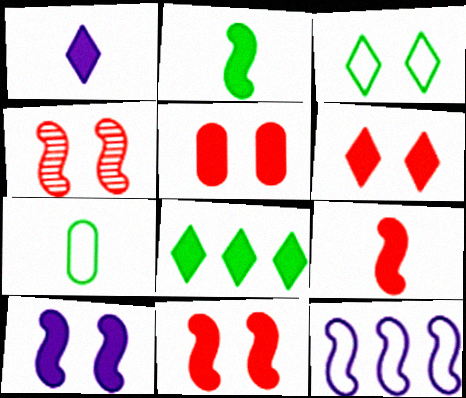[[1, 6, 8], 
[2, 4, 12], 
[5, 6, 11]]